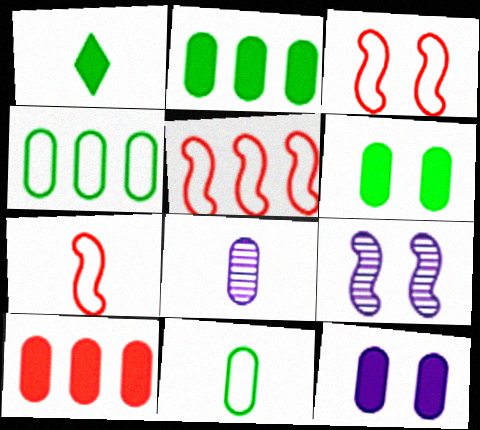[[1, 7, 8], 
[3, 5, 7]]